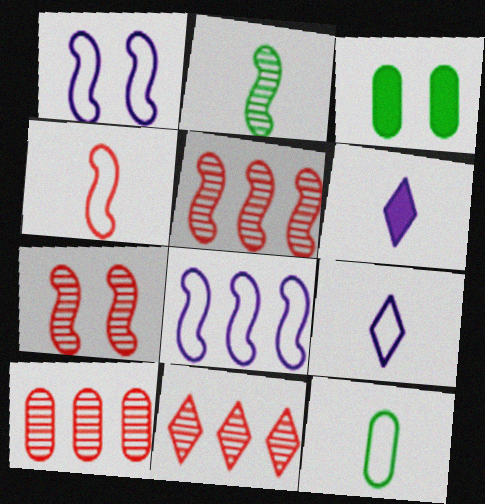[[3, 5, 9], 
[4, 9, 12], 
[5, 10, 11]]